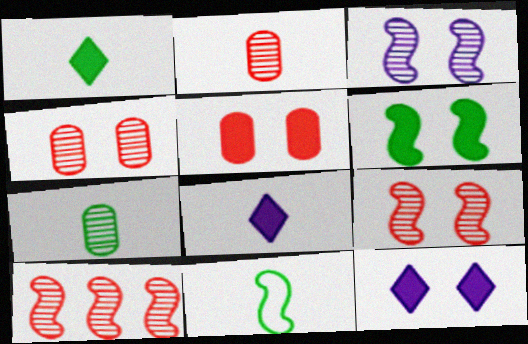[[1, 7, 11], 
[2, 8, 11], 
[5, 6, 12]]